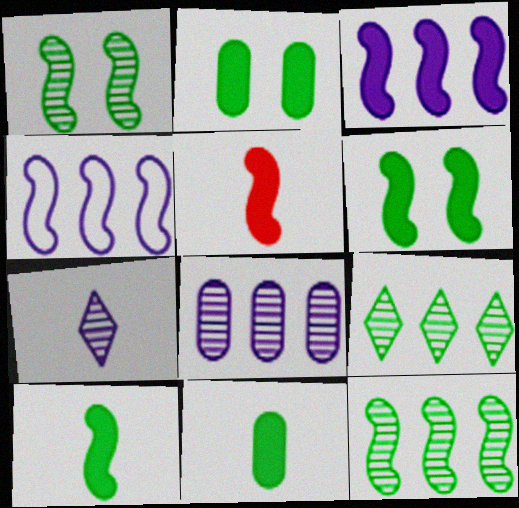[[1, 4, 5], 
[3, 5, 6]]